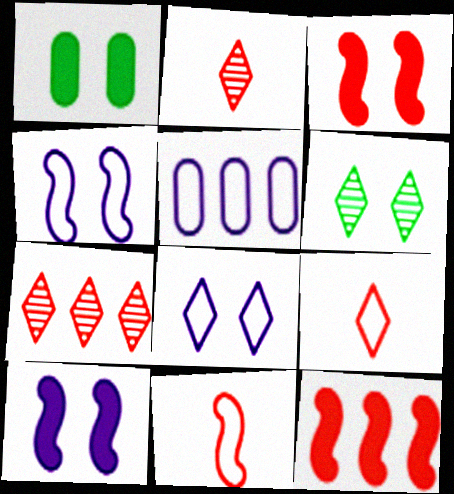[]